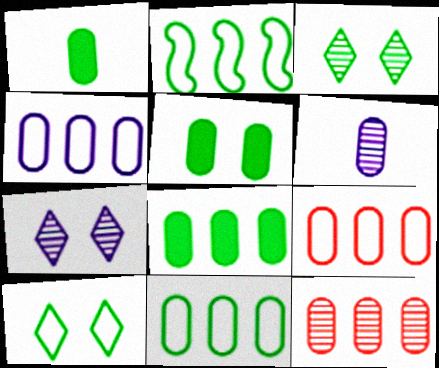[[1, 2, 3], 
[1, 5, 8], 
[4, 8, 12], 
[4, 9, 11], 
[5, 6, 9]]